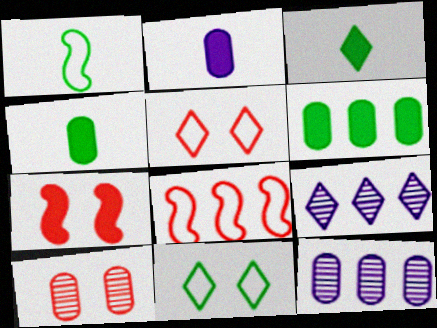[[3, 5, 9], 
[5, 7, 10], 
[6, 8, 9]]